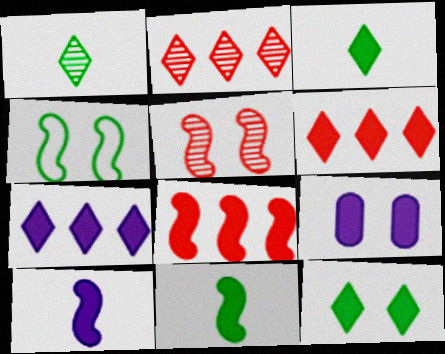[[3, 8, 9], 
[6, 9, 11], 
[7, 9, 10]]